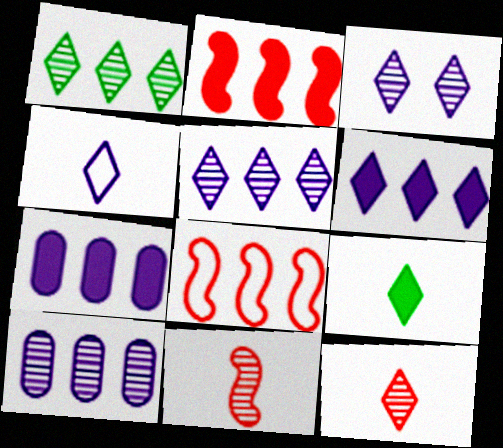[[1, 3, 12], 
[1, 7, 8], 
[3, 4, 6], 
[4, 9, 12]]